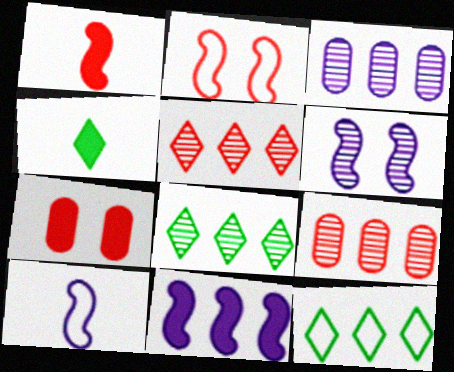[[2, 3, 4], 
[4, 7, 11], 
[6, 10, 11], 
[7, 8, 10], 
[9, 11, 12]]